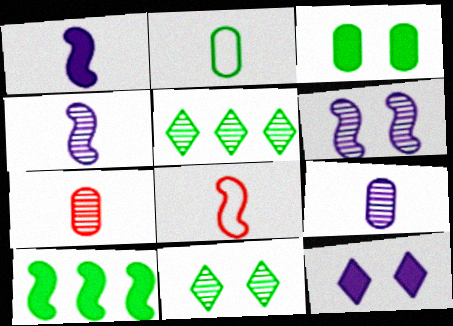[[2, 10, 11], 
[5, 6, 7], 
[6, 8, 10]]